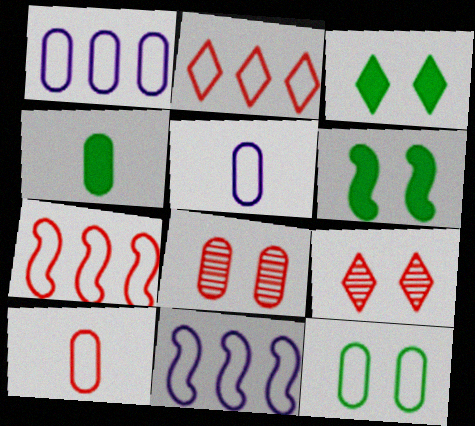[[1, 4, 8], 
[1, 10, 12], 
[4, 9, 11]]